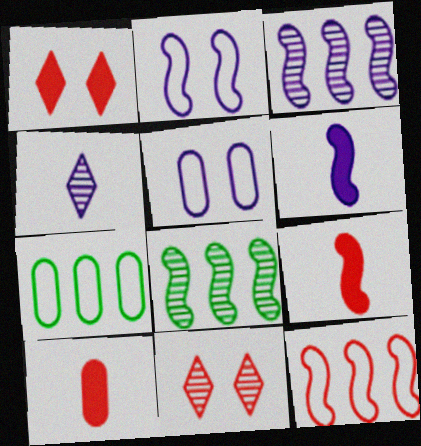[[2, 3, 6], 
[2, 8, 9], 
[6, 7, 11], 
[10, 11, 12]]